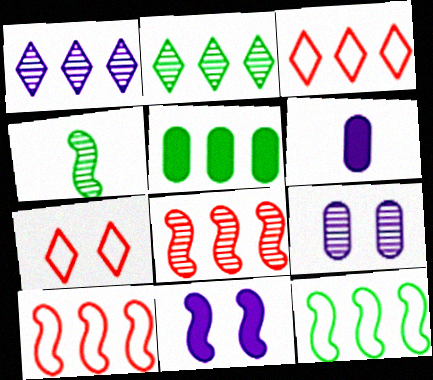[[1, 5, 10], 
[2, 5, 12], 
[4, 10, 11]]